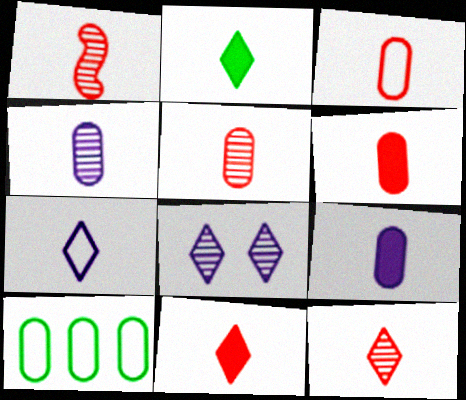[[1, 3, 11], 
[1, 5, 12], 
[2, 7, 12], 
[3, 5, 6]]